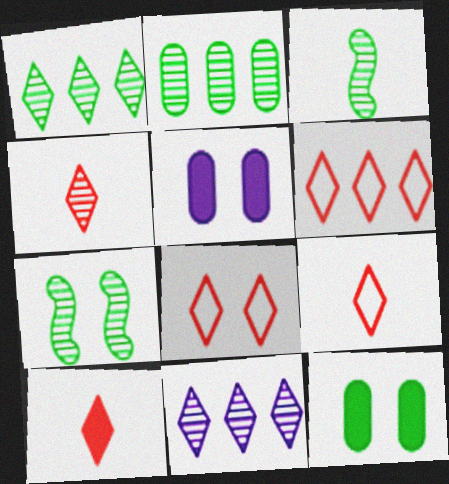[[3, 5, 6], 
[4, 9, 10], 
[5, 7, 8], 
[6, 8, 9]]